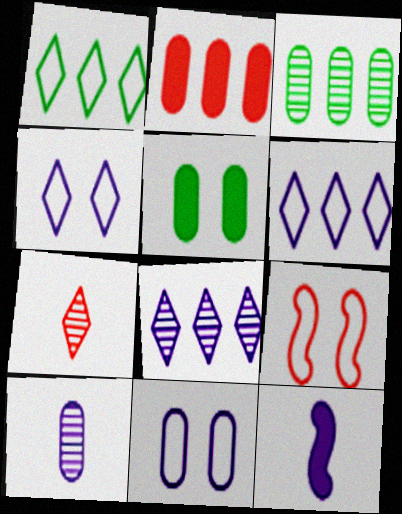[[2, 7, 9], 
[8, 11, 12]]